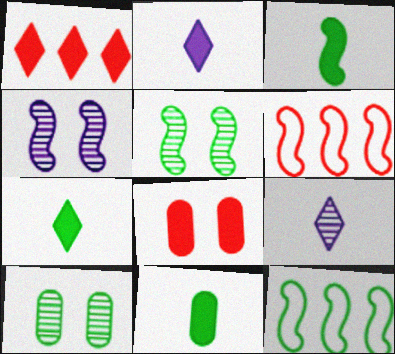[[2, 6, 10], 
[3, 4, 6], 
[3, 5, 12], 
[3, 7, 11], 
[7, 10, 12], 
[8, 9, 12]]